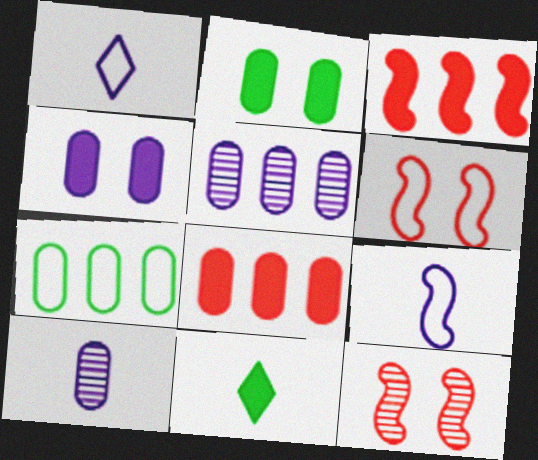[[1, 6, 7], 
[3, 4, 11], 
[5, 6, 11], 
[5, 7, 8]]